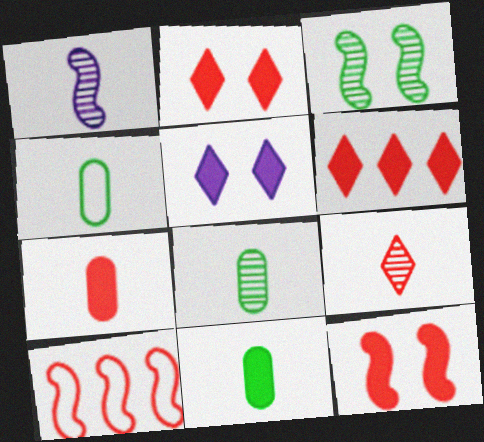[[1, 8, 9], 
[4, 8, 11], 
[5, 8, 10], 
[6, 7, 12]]